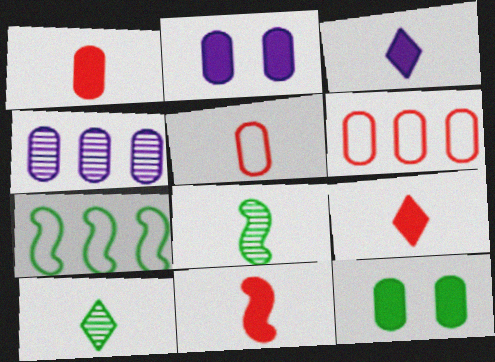[[1, 9, 11], 
[3, 5, 8], 
[4, 5, 12], 
[7, 10, 12]]